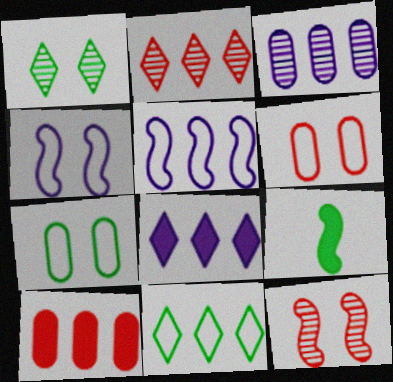[[2, 8, 11], 
[3, 5, 8], 
[5, 9, 12]]